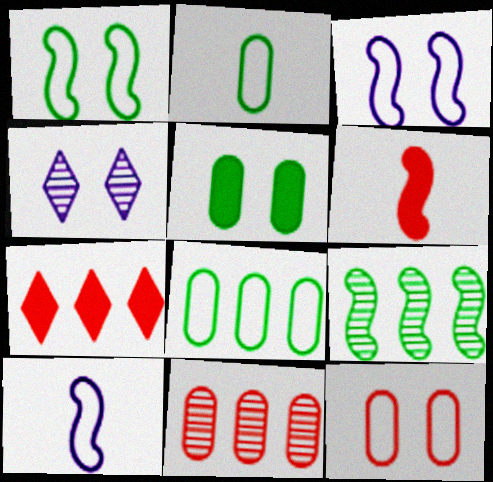[[3, 6, 9], 
[4, 6, 8]]